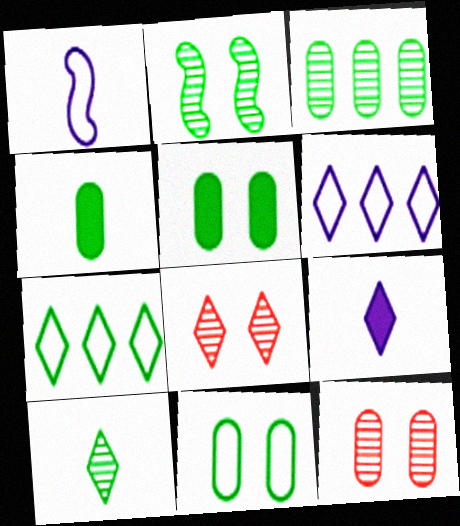[[2, 3, 10], 
[2, 4, 7], 
[3, 4, 11], 
[7, 8, 9]]